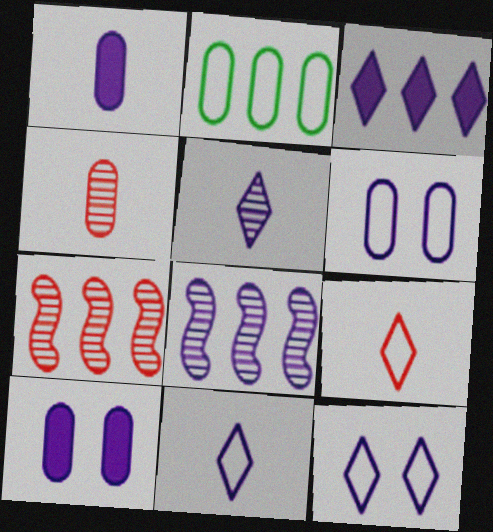[[1, 8, 12], 
[2, 3, 7], 
[2, 4, 10], 
[3, 5, 12], 
[8, 10, 11]]